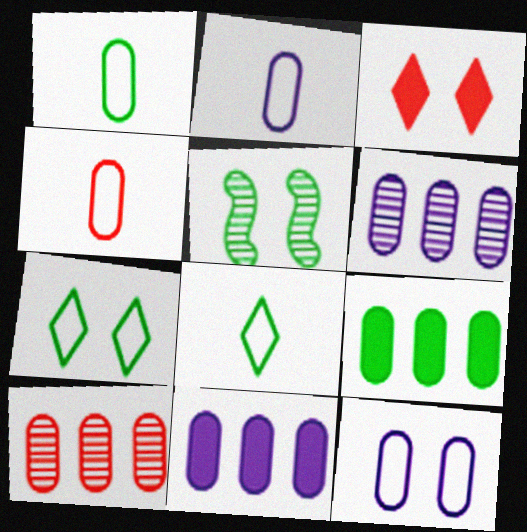[[1, 2, 4], 
[3, 5, 12], 
[5, 8, 9]]